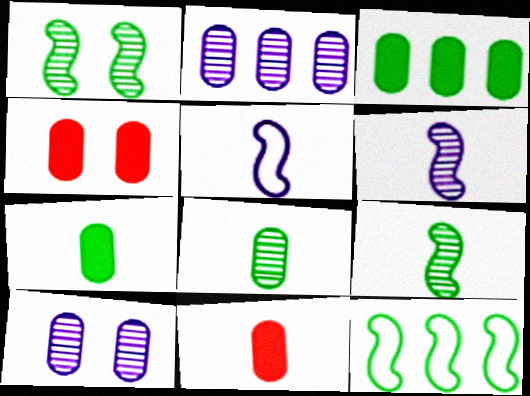[]